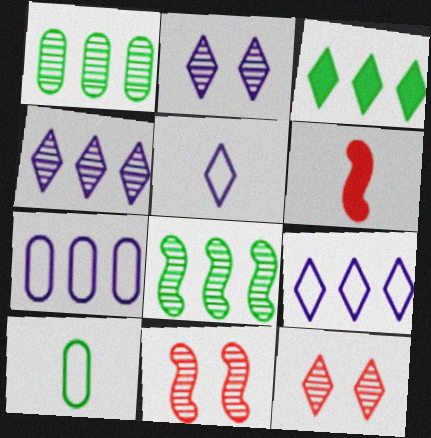[[3, 5, 12]]